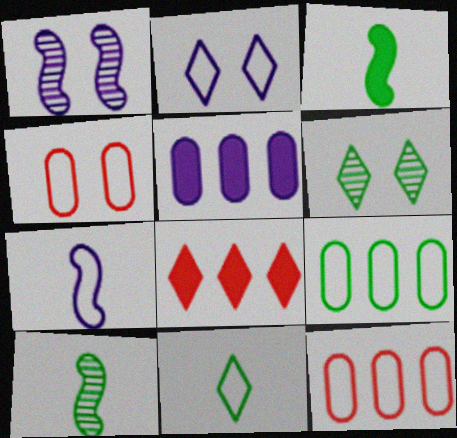[[3, 6, 9]]